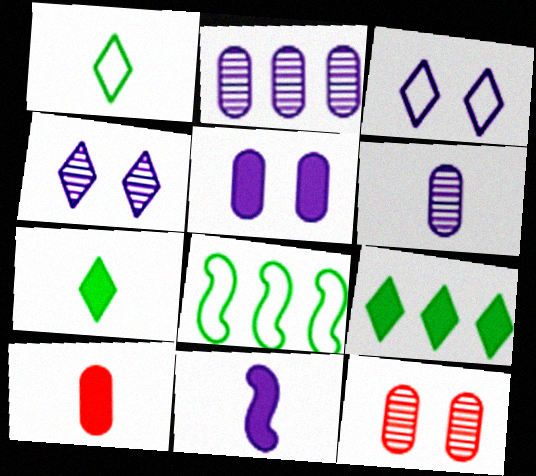[[2, 3, 11], 
[4, 8, 10], 
[7, 10, 11]]